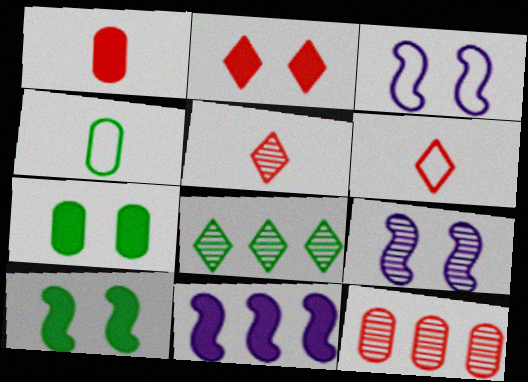[[1, 3, 8], 
[4, 8, 10]]